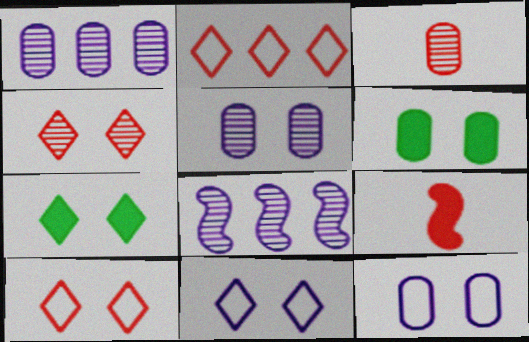[[4, 7, 11]]